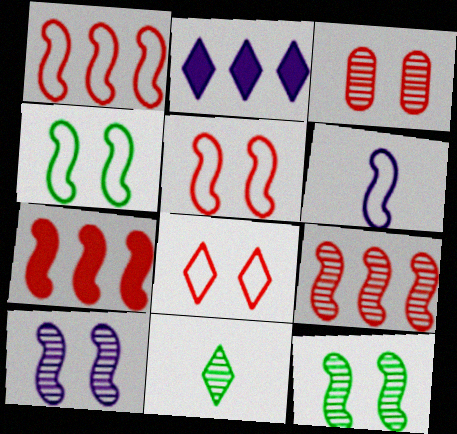[[1, 4, 6], 
[1, 7, 9], 
[2, 8, 11], 
[6, 7, 12]]